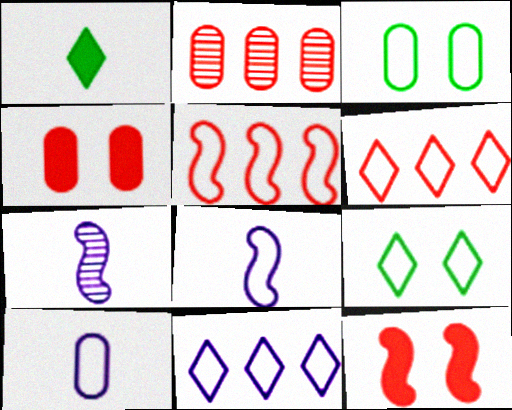[[3, 6, 8], 
[5, 9, 10]]